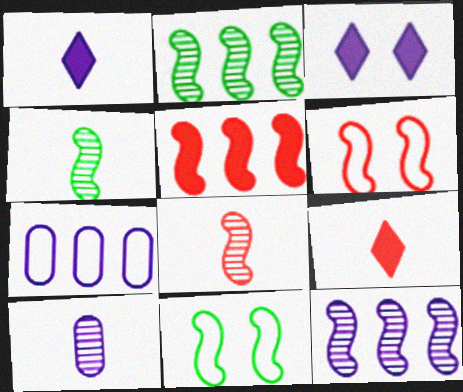[[5, 6, 8]]